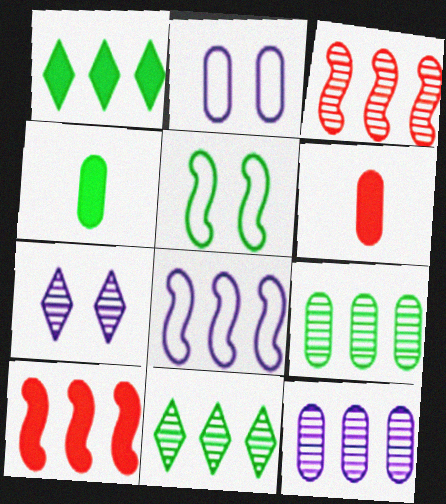[[2, 6, 9], 
[3, 11, 12], 
[4, 5, 11]]